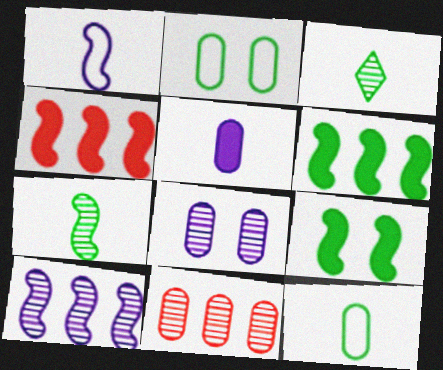[[2, 3, 6], 
[2, 5, 11]]